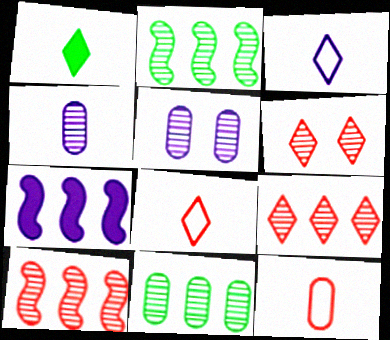[[2, 4, 6], 
[3, 5, 7]]